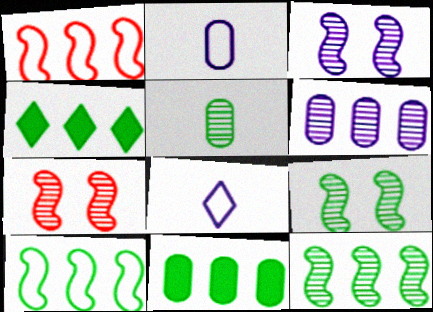[[1, 4, 6], 
[2, 4, 7], 
[3, 7, 9], 
[7, 8, 11]]